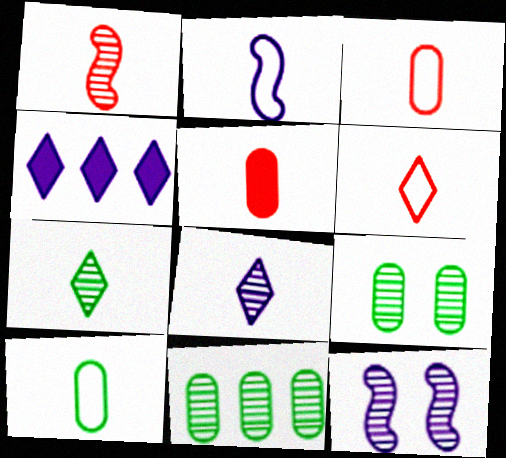[[1, 5, 6], 
[2, 5, 7], 
[2, 6, 10]]